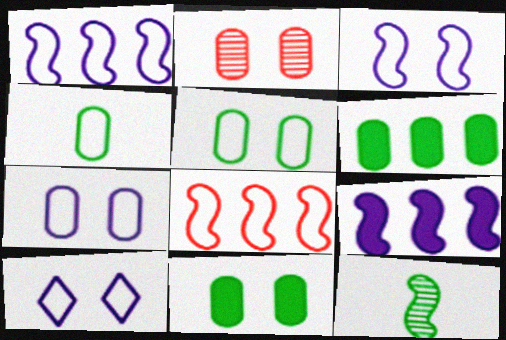[[2, 7, 11], 
[3, 7, 10], 
[4, 8, 10]]